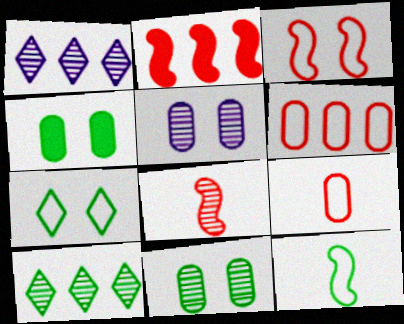[[1, 8, 11], 
[2, 3, 8], 
[4, 10, 12], 
[5, 8, 10]]